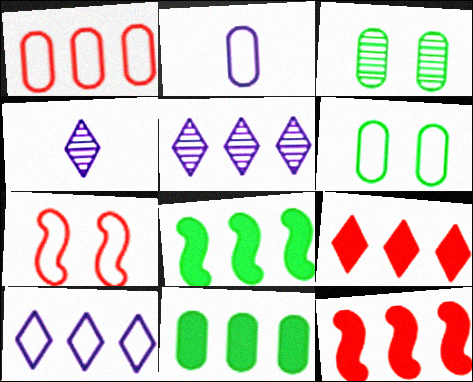[[1, 2, 6], 
[1, 5, 8], 
[4, 6, 12], 
[4, 7, 11]]